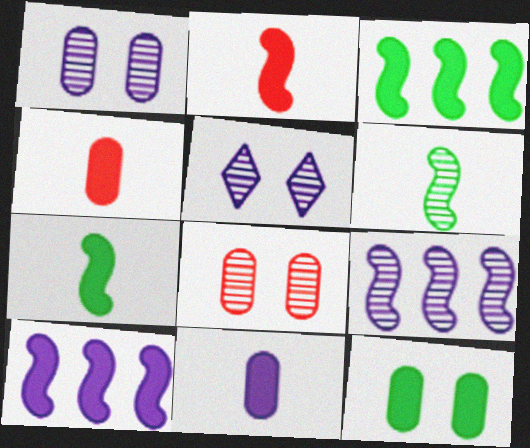[]